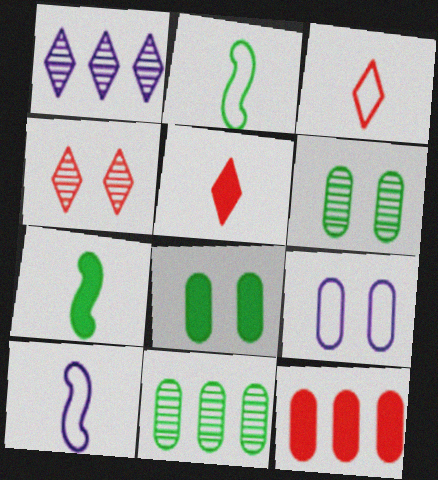[]